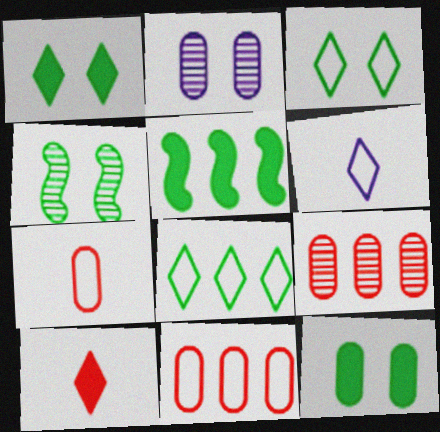[[3, 4, 12]]